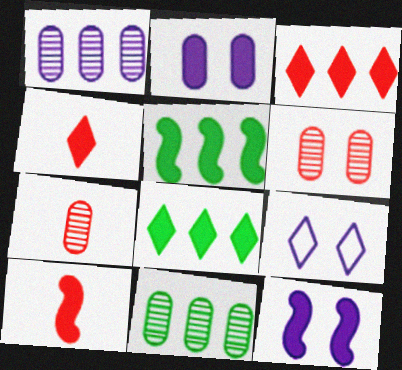[[2, 4, 5], 
[2, 8, 10], 
[5, 7, 9], 
[5, 10, 12], 
[9, 10, 11]]